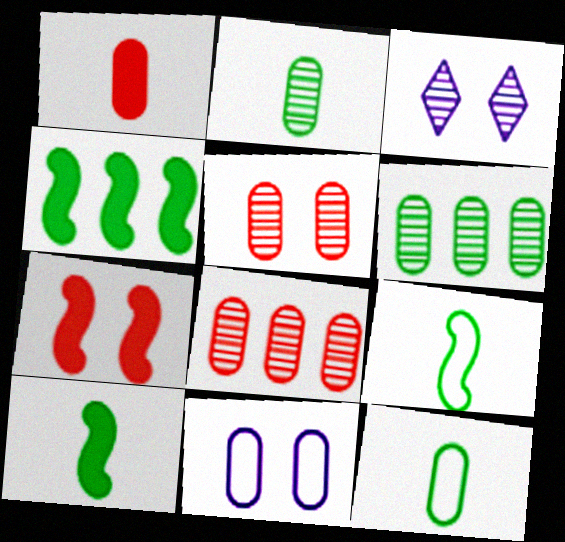[[1, 6, 11]]